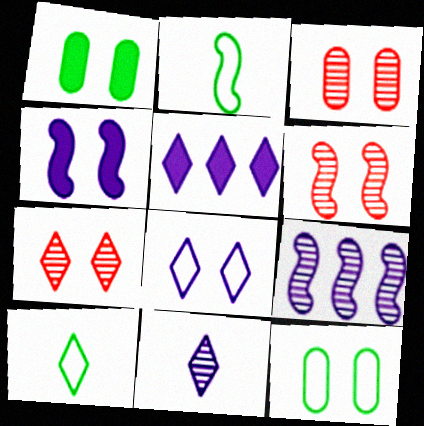[[1, 6, 8], 
[2, 3, 5], 
[3, 6, 7], 
[4, 7, 12], 
[5, 7, 10], 
[5, 8, 11]]